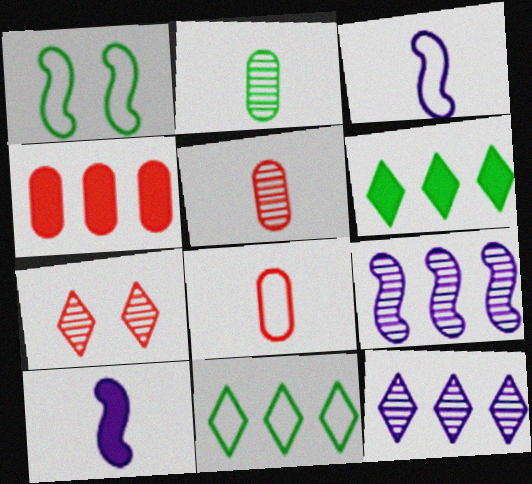[[1, 2, 6], 
[2, 7, 9], 
[4, 9, 11]]